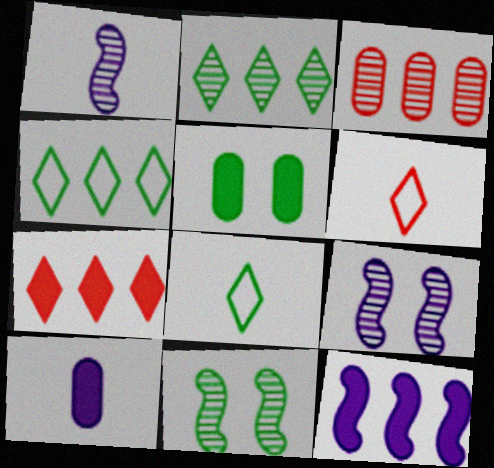[[3, 4, 12]]